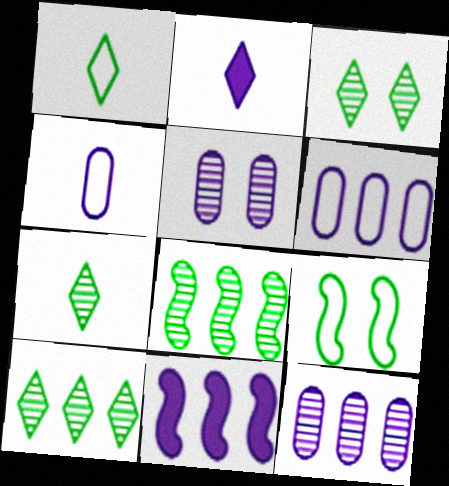[[3, 7, 10]]